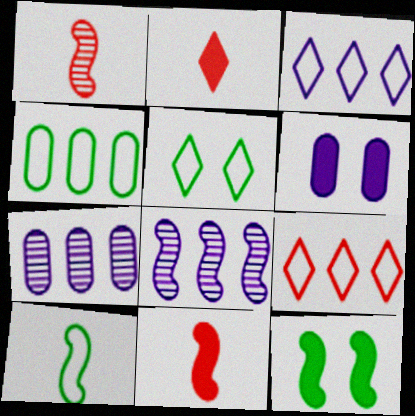[[4, 5, 10], 
[5, 7, 11]]